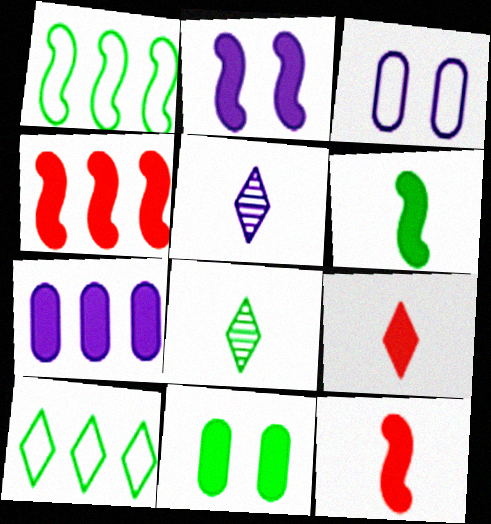[[1, 8, 11], 
[2, 4, 6], 
[3, 4, 8]]